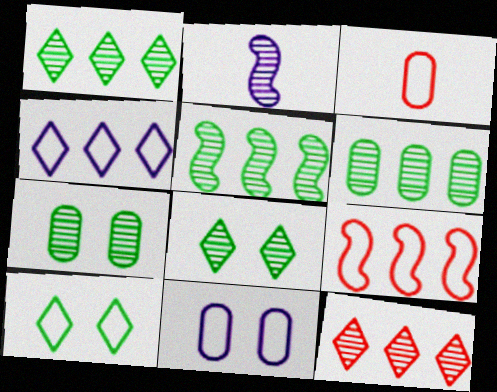[[1, 5, 6], 
[2, 7, 12]]